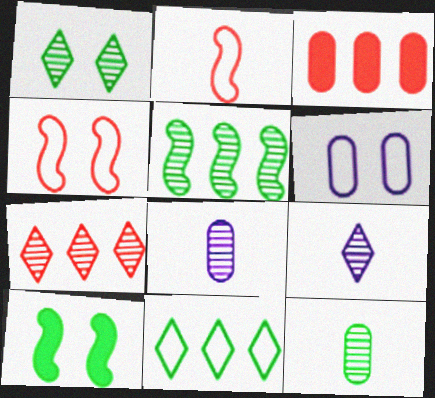[[1, 5, 12], 
[1, 7, 9], 
[2, 6, 11], 
[3, 6, 12], 
[10, 11, 12]]